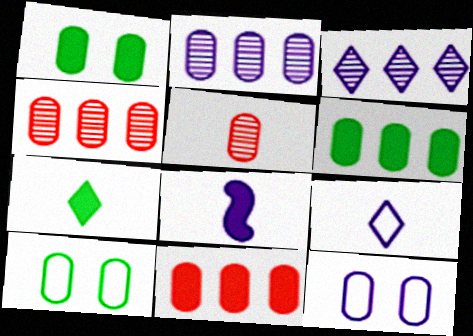[[3, 8, 12], 
[5, 6, 12]]